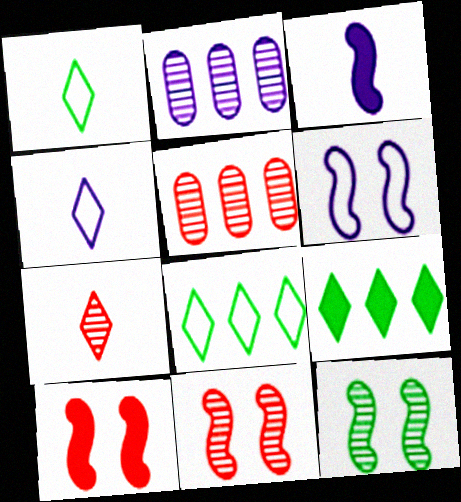[[1, 2, 10], 
[2, 7, 12], 
[5, 7, 11], 
[6, 10, 12]]